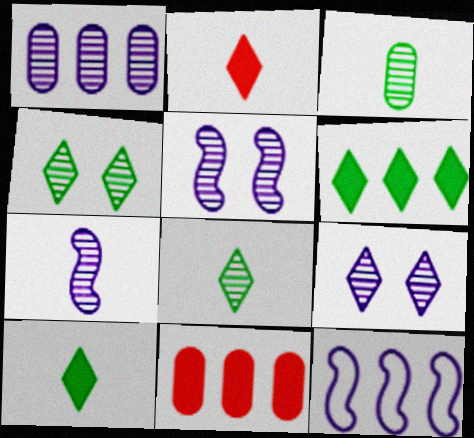[[1, 7, 9]]